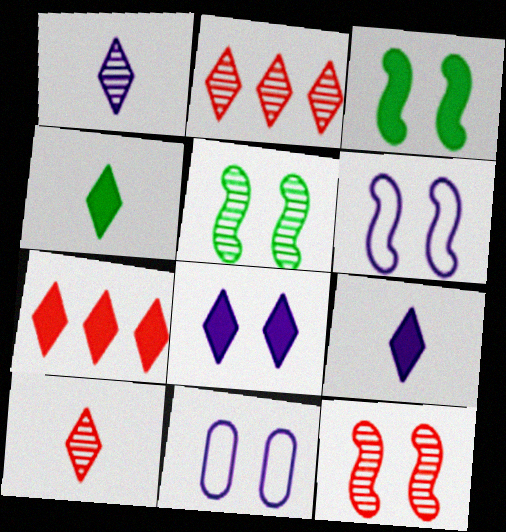[[3, 6, 12], 
[4, 7, 8]]